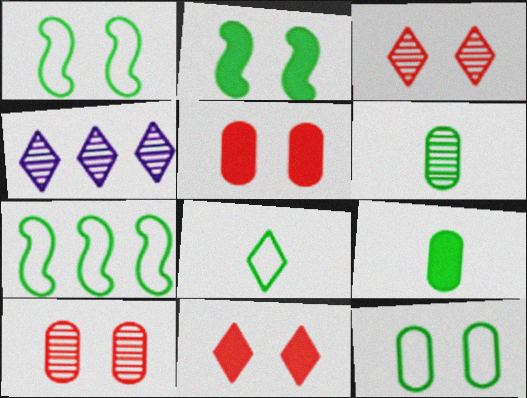[[4, 8, 11], 
[7, 8, 12]]